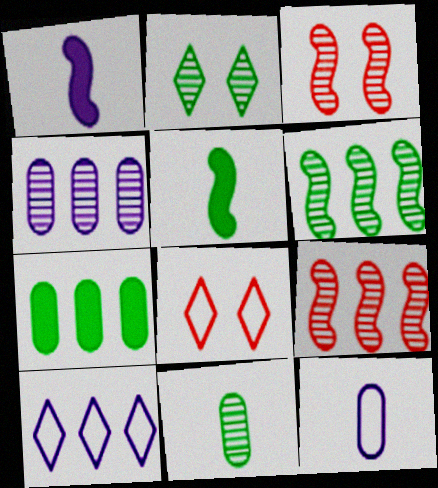[[2, 6, 11], 
[4, 5, 8], 
[7, 9, 10]]